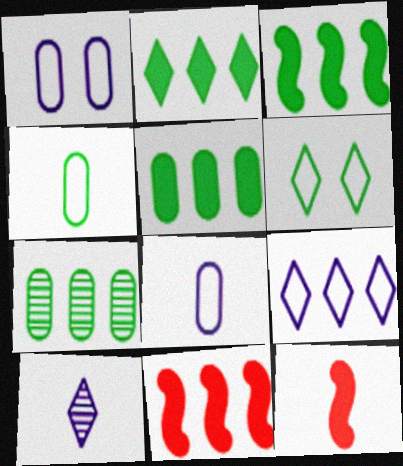[[2, 3, 5], 
[4, 10, 12], 
[7, 9, 11]]